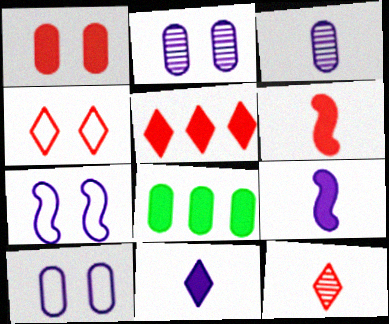[[1, 5, 6], 
[4, 5, 12], 
[7, 8, 12]]